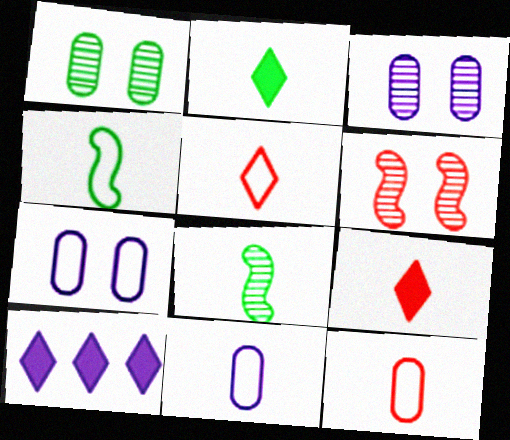[[4, 5, 11], 
[8, 9, 11]]